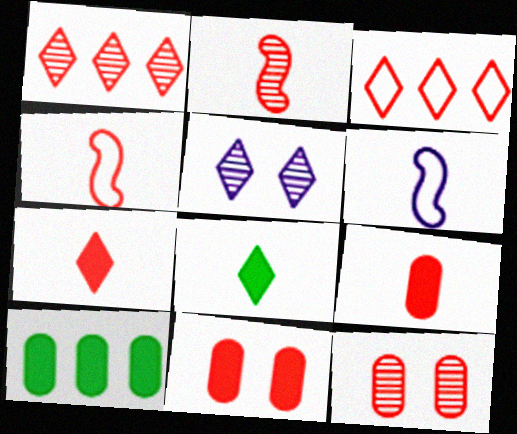[[1, 2, 12], 
[1, 4, 11], 
[2, 3, 11], 
[3, 5, 8], 
[4, 5, 10]]